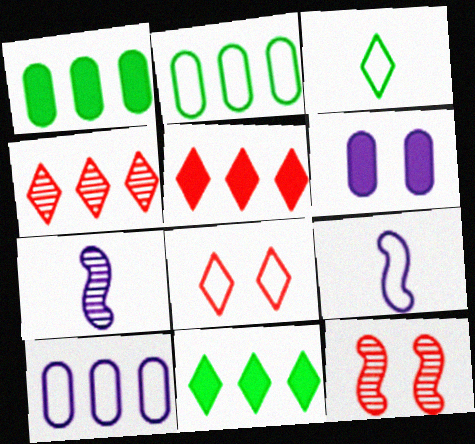[[1, 7, 8], 
[2, 8, 9]]